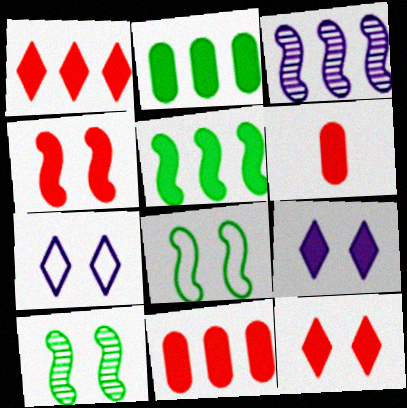[[1, 4, 6], 
[5, 6, 9]]